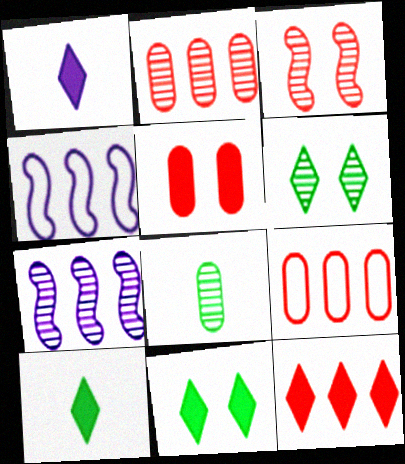[[1, 11, 12]]